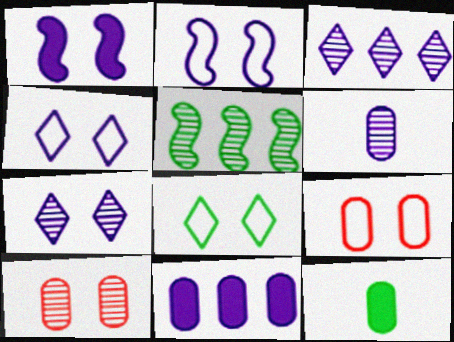[[1, 8, 10], 
[2, 8, 9], 
[5, 8, 12]]